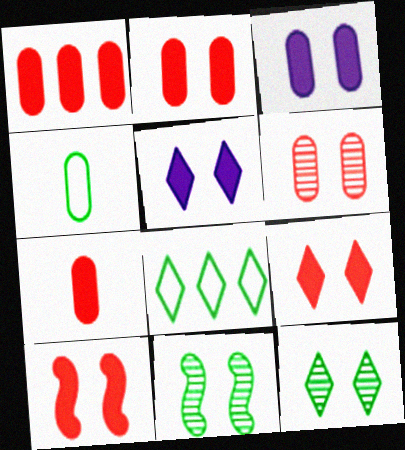[[1, 2, 7], 
[2, 9, 10]]